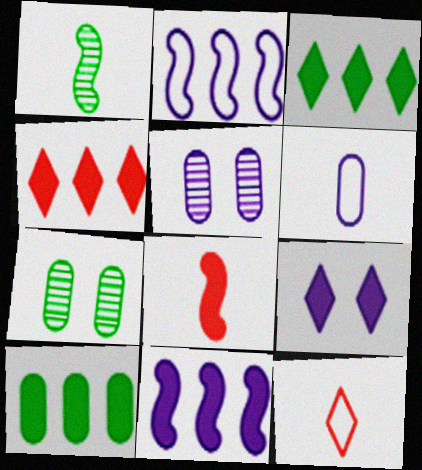[[4, 10, 11], 
[7, 11, 12], 
[8, 9, 10]]